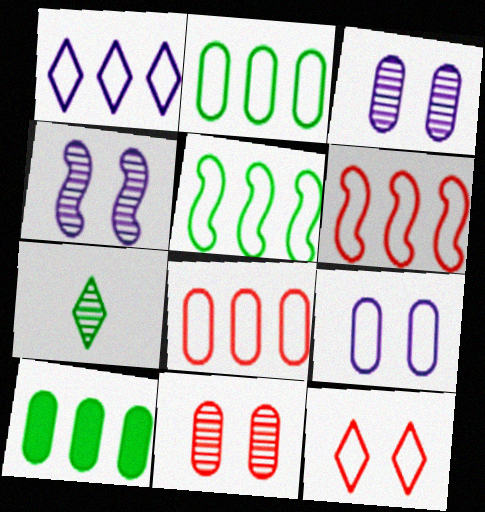[[1, 2, 6], 
[1, 5, 8]]